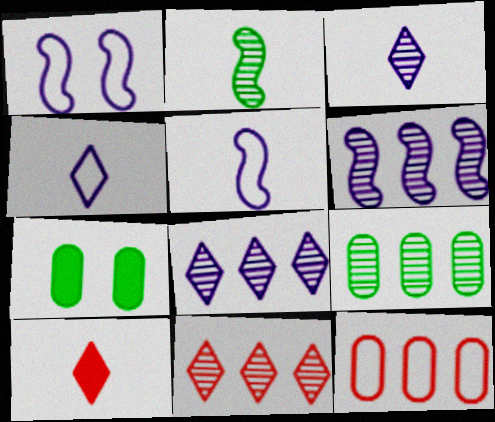[[1, 9, 10], 
[5, 7, 11], 
[6, 9, 11]]